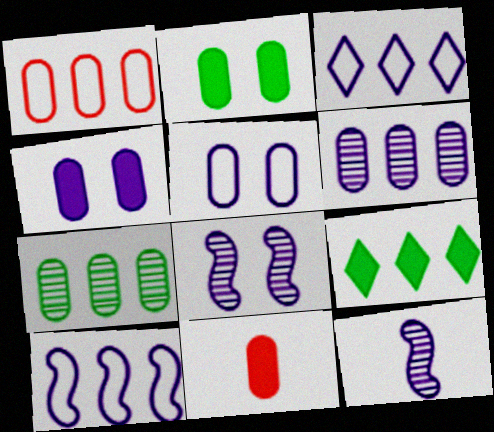[[3, 4, 12], 
[5, 7, 11]]